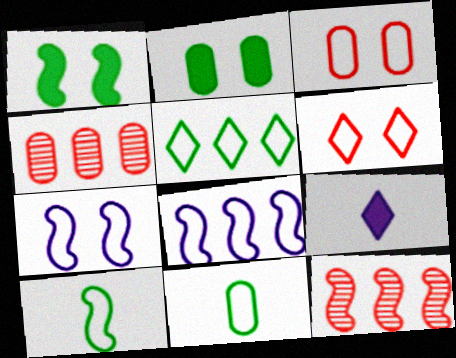[[6, 8, 11]]